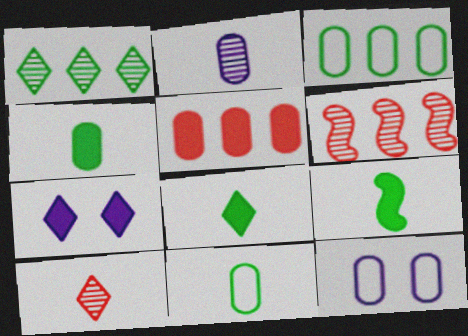[[4, 8, 9], 
[5, 7, 9], 
[6, 7, 11], 
[6, 8, 12]]